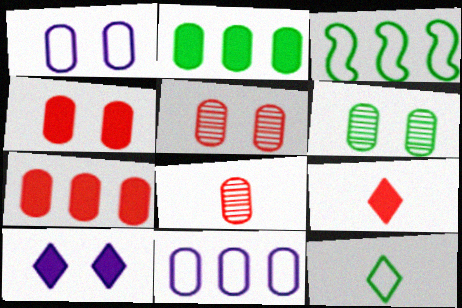[[1, 2, 8], 
[1, 4, 6], 
[3, 8, 10]]